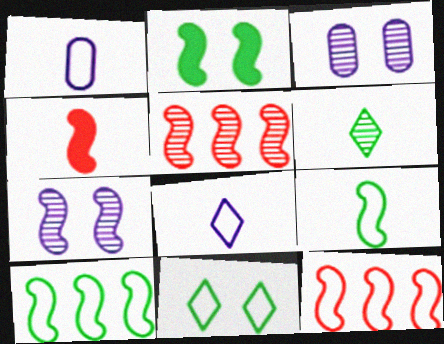[[1, 4, 6], 
[1, 11, 12], 
[3, 5, 6], 
[4, 7, 10]]